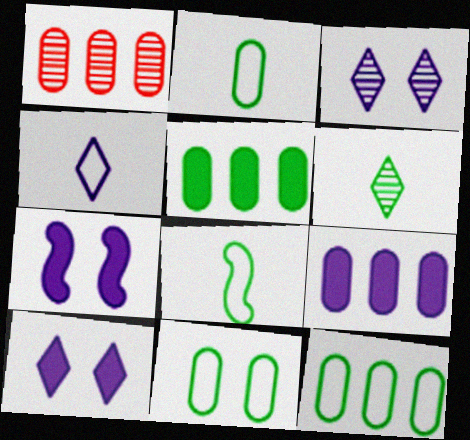[[1, 8, 10], 
[1, 9, 12], 
[2, 11, 12]]